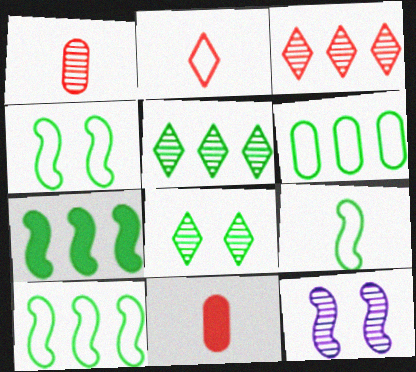[[1, 5, 12], 
[4, 9, 10], 
[5, 6, 7]]